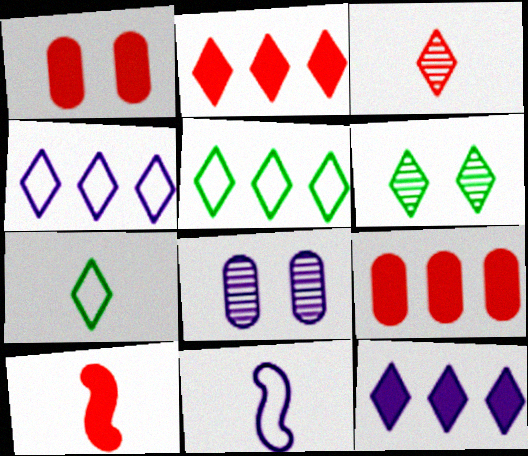[[1, 2, 10], 
[5, 8, 10], 
[6, 9, 11], 
[8, 11, 12]]